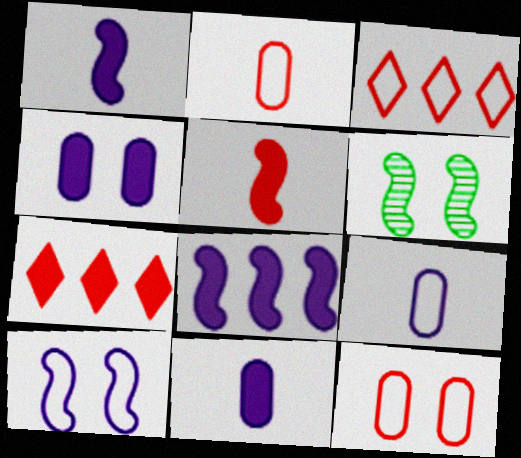[[3, 6, 11], 
[6, 7, 9]]